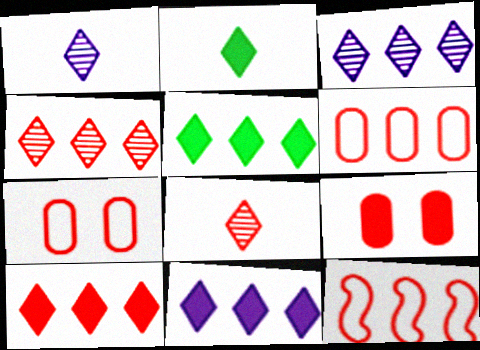[[5, 10, 11], 
[8, 9, 12]]